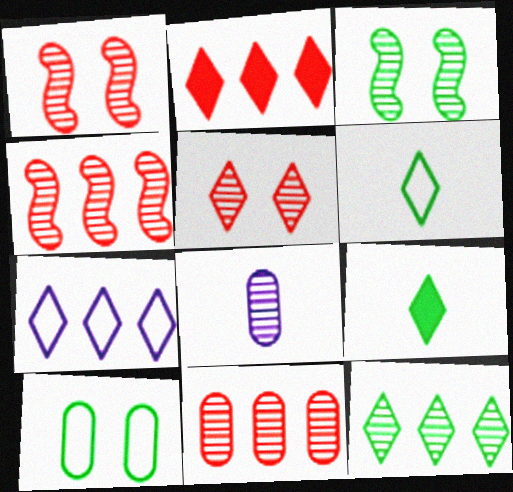[[1, 8, 12], 
[2, 7, 12], 
[5, 7, 9]]